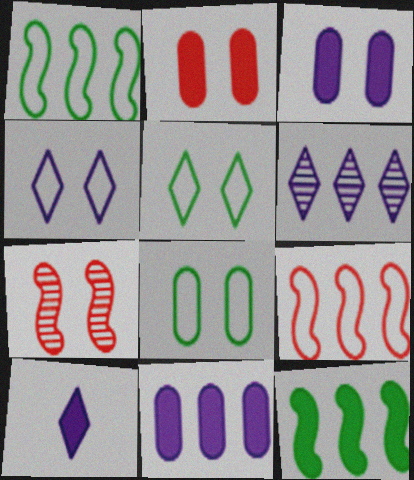[[2, 10, 12], 
[3, 5, 7], 
[4, 6, 10]]